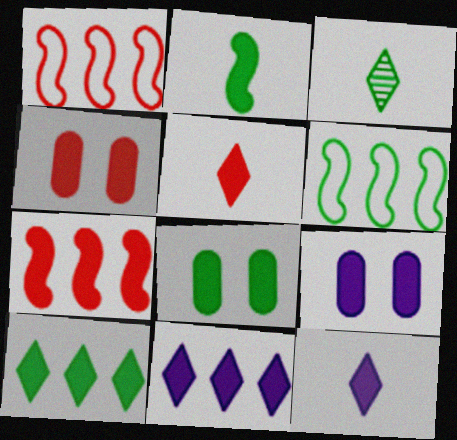[[1, 3, 9], 
[2, 4, 11], 
[2, 8, 10], 
[3, 6, 8], 
[4, 5, 7], 
[4, 8, 9], 
[7, 8, 12]]